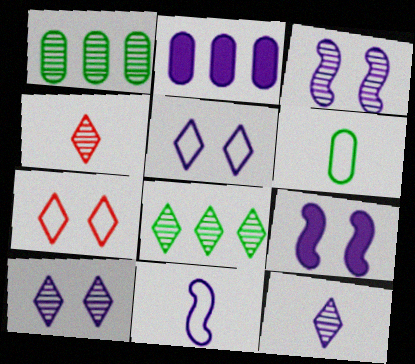[[1, 3, 4], 
[2, 10, 11], 
[4, 8, 10]]